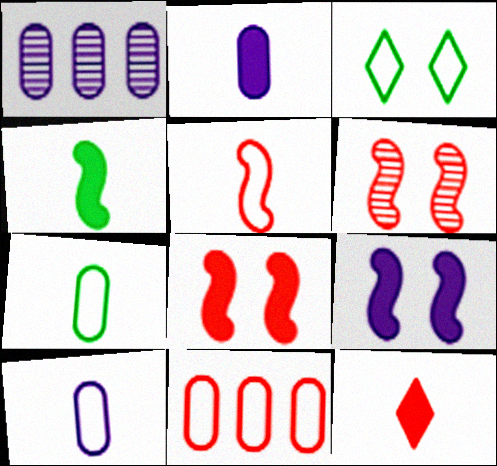[[2, 4, 12], 
[6, 11, 12]]